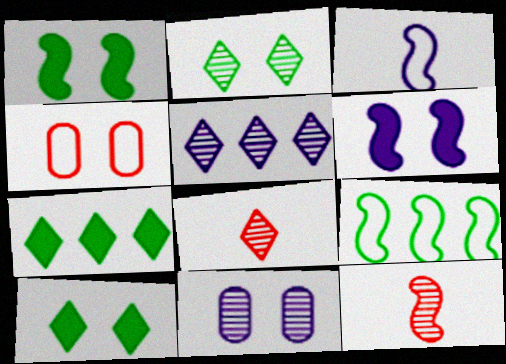[[2, 4, 6], 
[2, 5, 8], 
[6, 9, 12]]